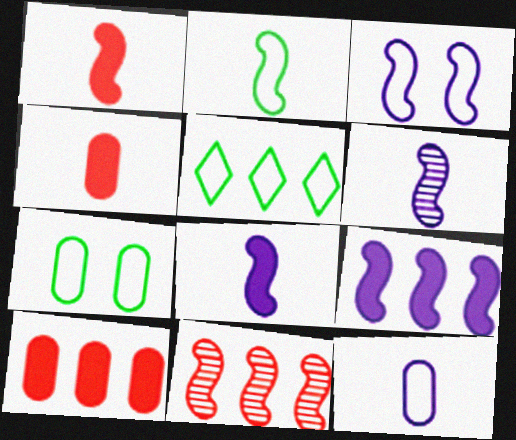[[1, 2, 6], 
[2, 5, 7], 
[3, 6, 9]]